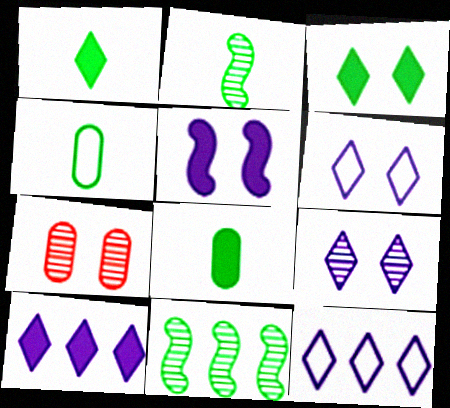[[1, 2, 4], 
[3, 4, 11]]